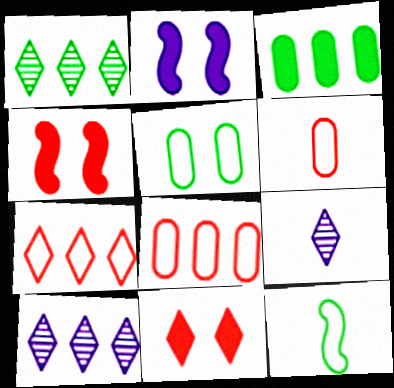[[1, 2, 6]]